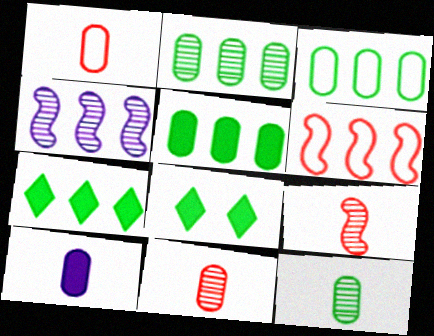[[1, 4, 8], 
[1, 10, 12], 
[2, 3, 5]]